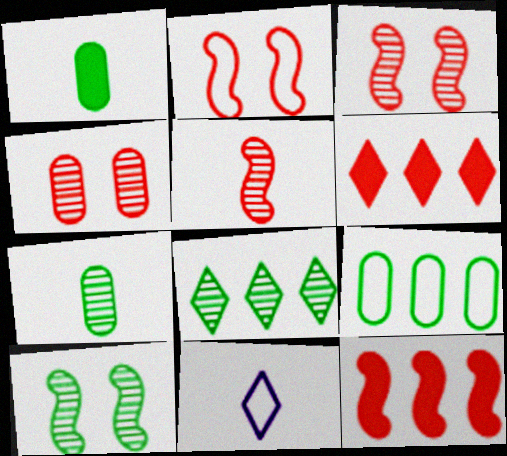[[1, 5, 11], 
[2, 5, 12], 
[2, 9, 11], 
[7, 8, 10]]